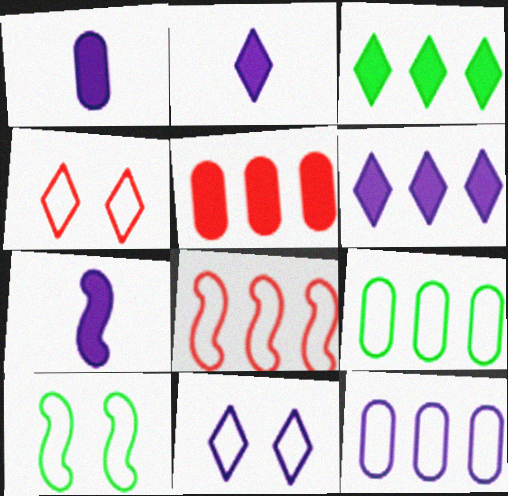[[1, 2, 7]]